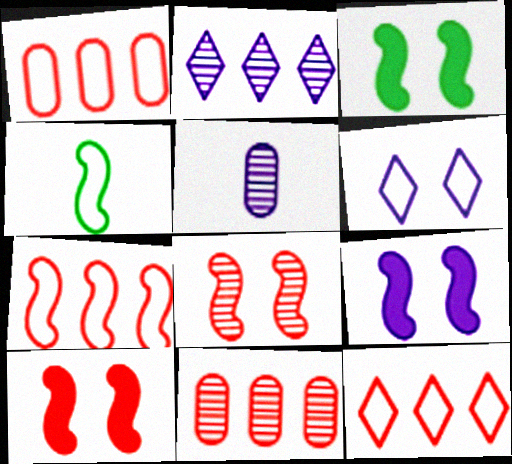[[1, 4, 6], 
[1, 7, 12], 
[3, 5, 12], 
[3, 9, 10]]